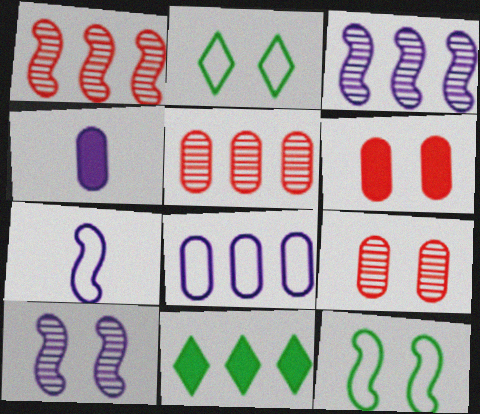[[1, 2, 4], 
[1, 8, 11], 
[2, 6, 10], 
[7, 9, 11]]